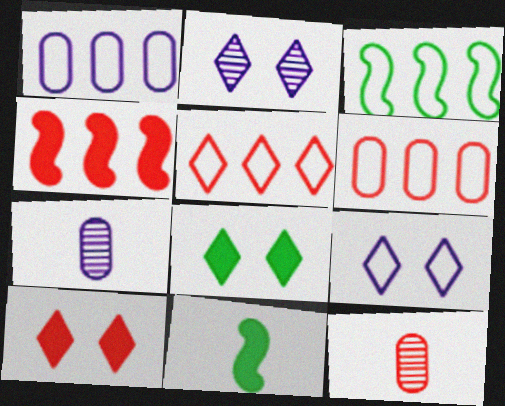[[1, 3, 5], 
[2, 6, 11], 
[3, 7, 10]]